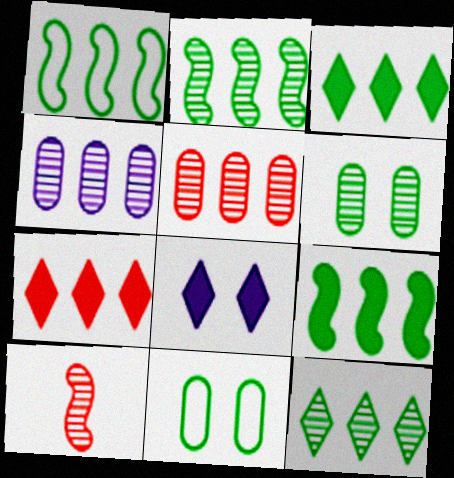[[1, 2, 9], 
[1, 4, 7]]